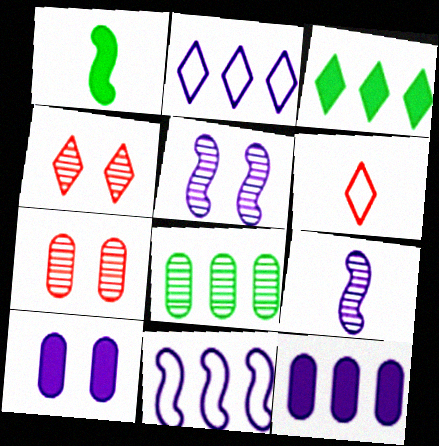[[1, 2, 7], 
[2, 9, 10], 
[4, 8, 9]]